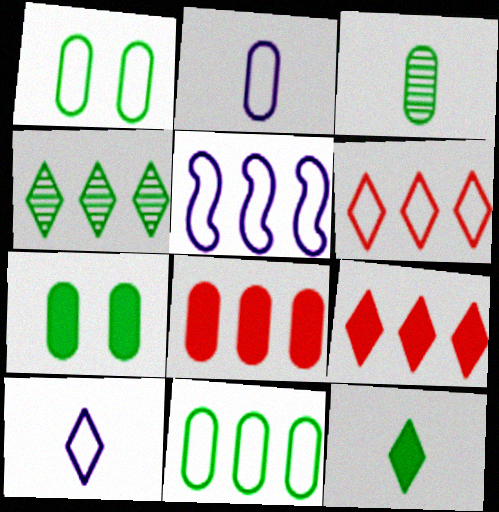[[3, 7, 11], 
[4, 5, 8], 
[5, 6, 11]]